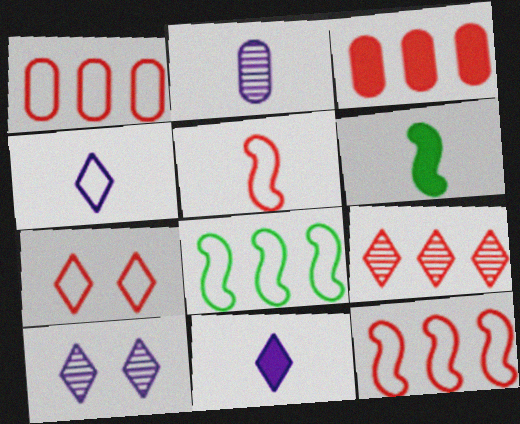[[1, 5, 7], 
[1, 6, 10], 
[3, 9, 12]]